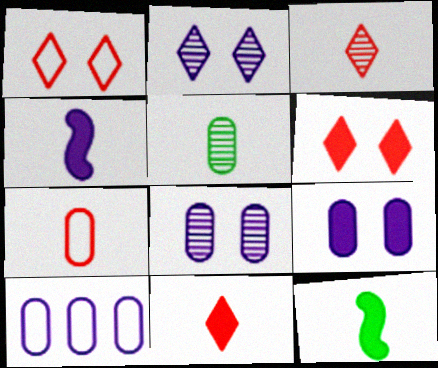[[2, 4, 10]]